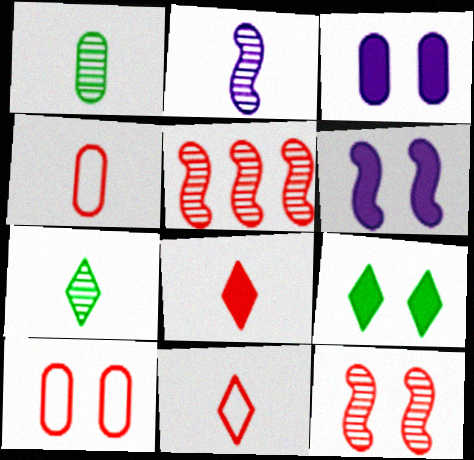[[5, 8, 10]]